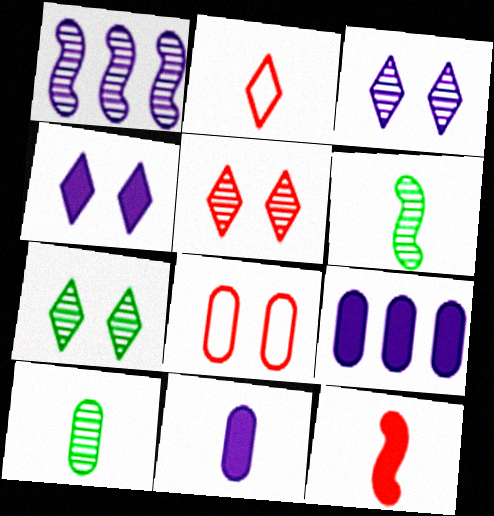[[1, 5, 10], 
[2, 6, 11], 
[3, 5, 7], 
[8, 9, 10]]